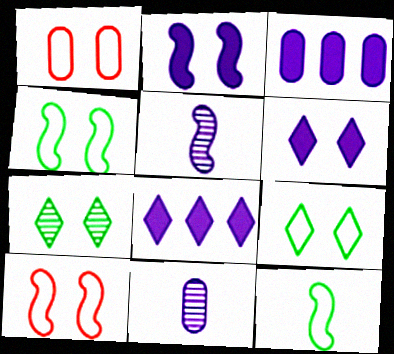[[1, 2, 7]]